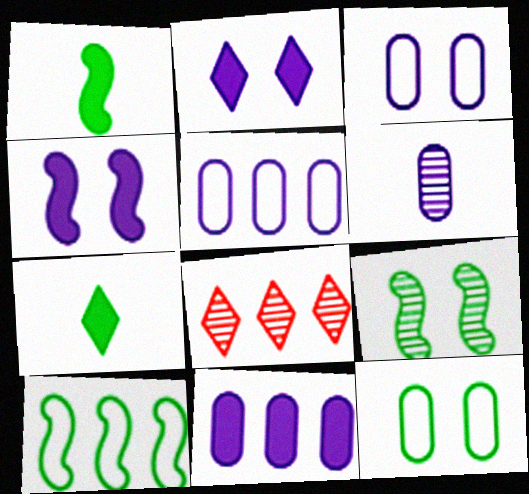[[1, 3, 8], 
[1, 9, 10], 
[3, 6, 11], 
[6, 8, 9], 
[8, 10, 11]]